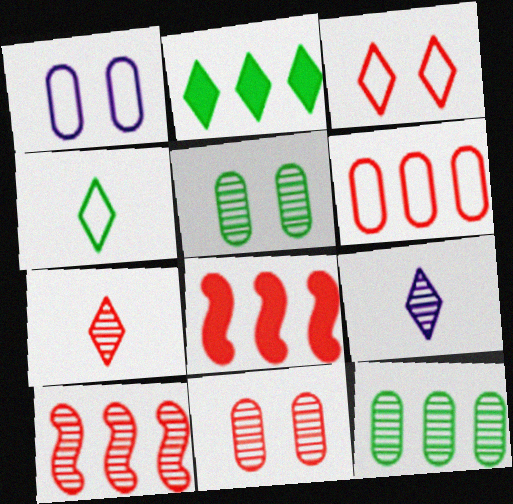[[2, 3, 9], 
[5, 9, 10], 
[7, 10, 11]]